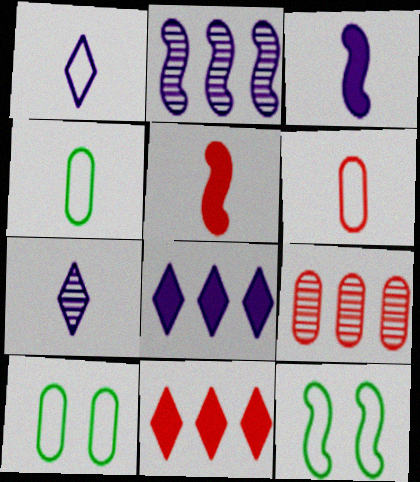[[2, 5, 12], 
[4, 5, 7]]